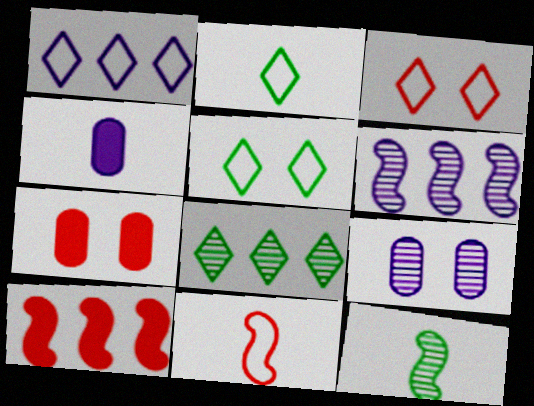[[1, 2, 3], 
[1, 7, 12], 
[2, 6, 7], 
[2, 9, 10]]